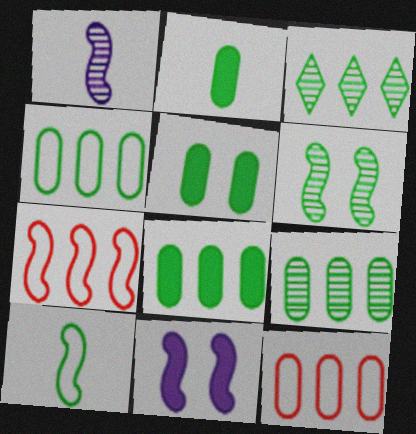[[2, 5, 8], 
[3, 5, 10], 
[4, 8, 9]]